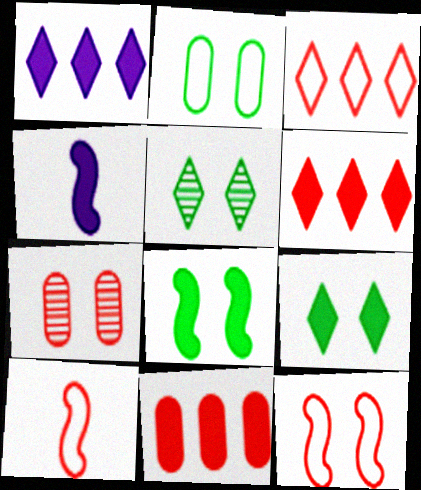[[2, 5, 8], 
[4, 9, 11], 
[6, 7, 10]]